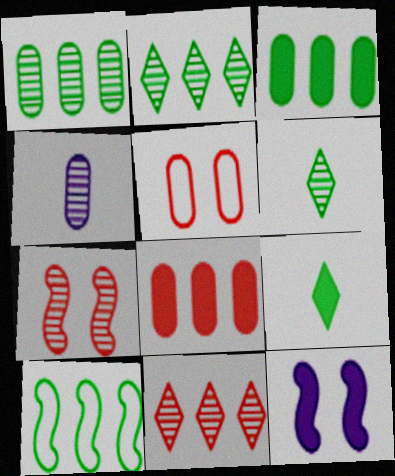[[2, 3, 10], 
[2, 4, 7], 
[3, 4, 5], 
[8, 9, 12]]